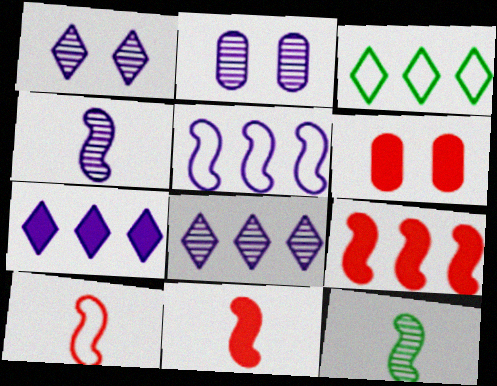[[2, 3, 11], 
[2, 4, 8], 
[3, 4, 6]]